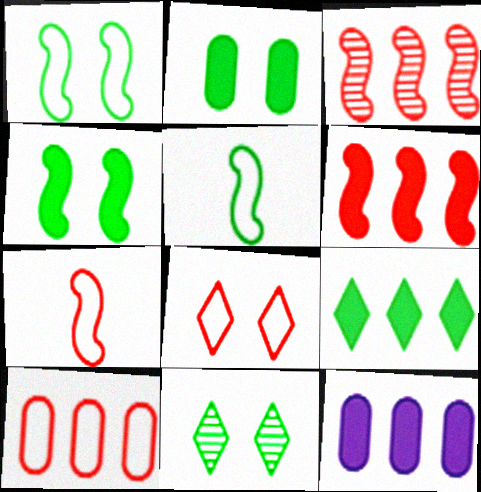[[1, 2, 11], 
[6, 9, 12], 
[7, 8, 10], 
[7, 11, 12]]